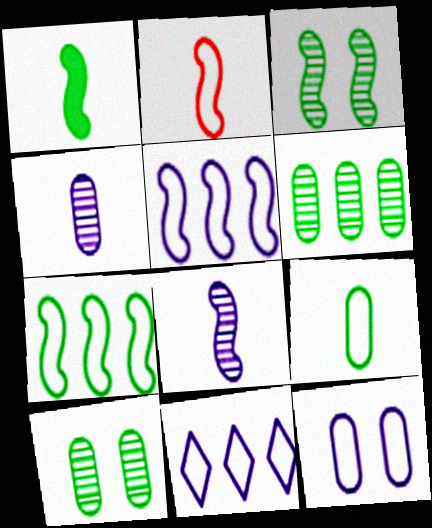[[1, 2, 8], 
[1, 3, 7]]